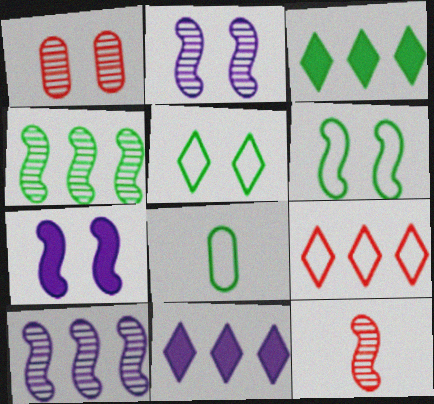[[1, 5, 7], 
[2, 4, 12]]